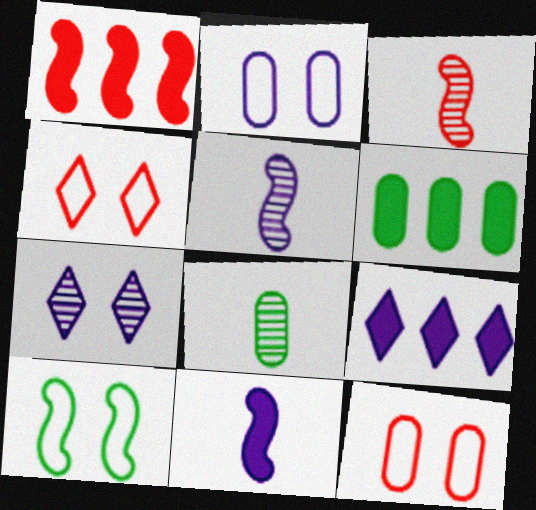[[1, 5, 10], 
[1, 6, 9], 
[2, 4, 10], 
[2, 5, 9], 
[4, 5, 6]]